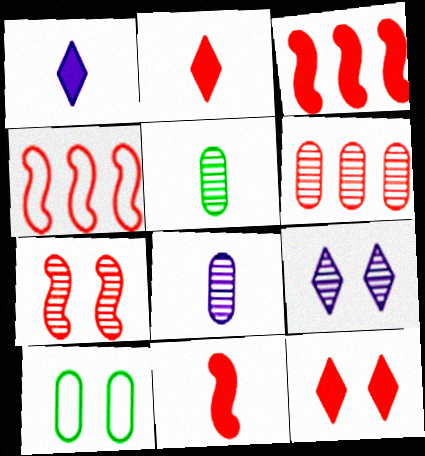[[4, 7, 11]]